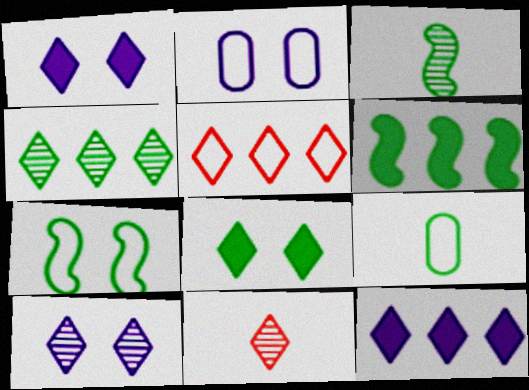[[2, 6, 11], 
[3, 6, 7], 
[4, 5, 12], 
[4, 10, 11]]